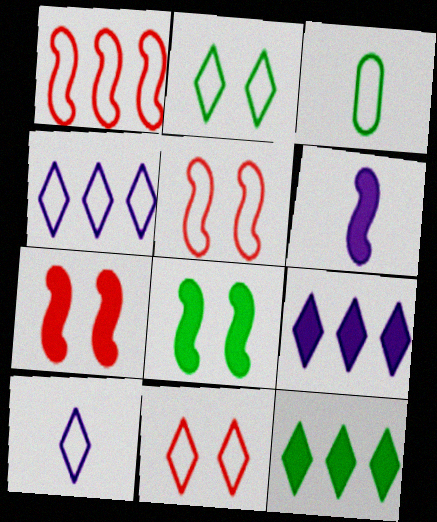[[3, 4, 5]]